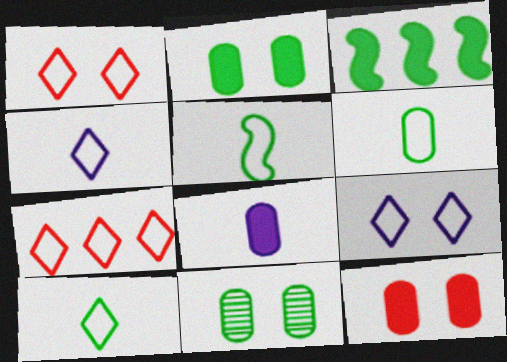[[3, 10, 11], 
[5, 6, 10], 
[7, 9, 10]]